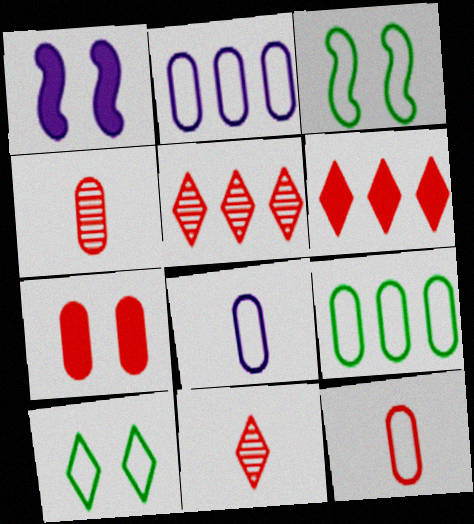[[1, 9, 11]]